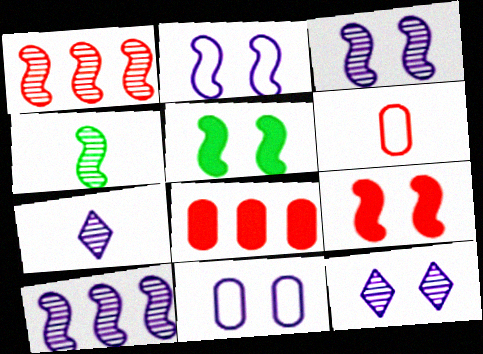[[1, 3, 4]]